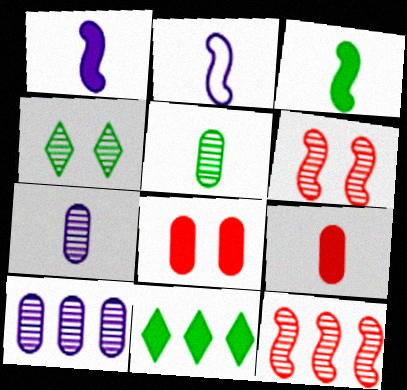[[1, 8, 11], 
[4, 7, 12]]